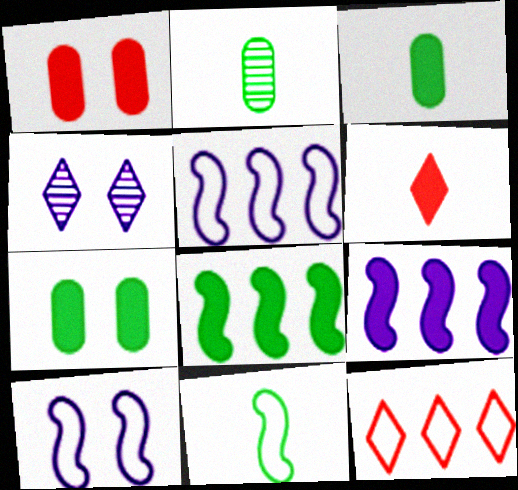[[6, 7, 9]]